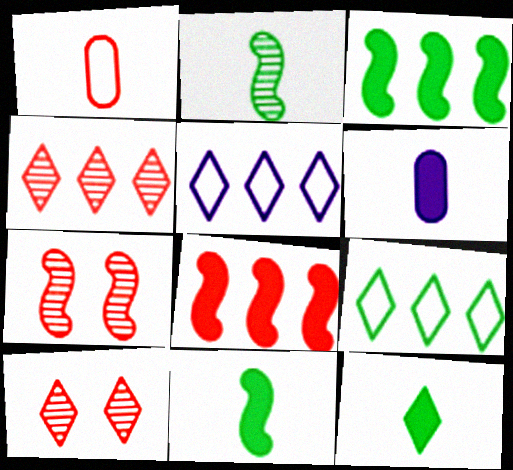[[1, 8, 10], 
[5, 10, 12], 
[6, 7, 9]]